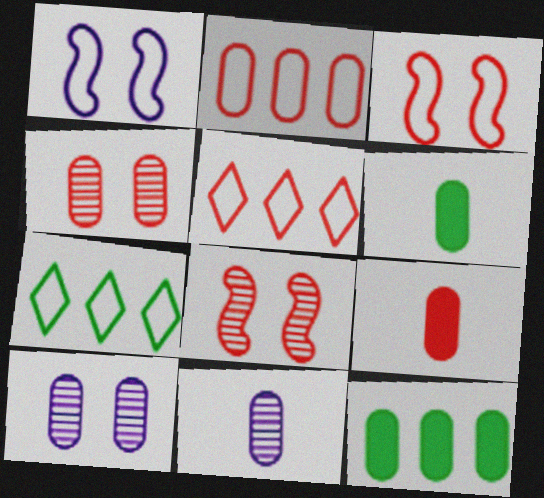[[2, 4, 9], 
[2, 6, 10], 
[5, 8, 9]]